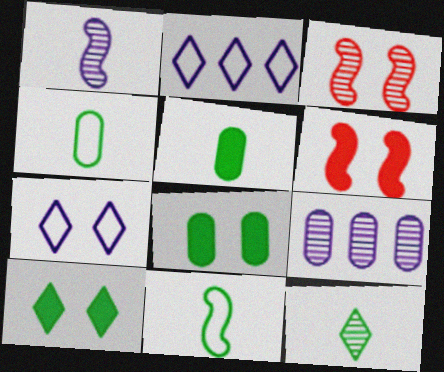[[2, 3, 5], 
[3, 7, 8], 
[3, 9, 12], 
[5, 11, 12]]